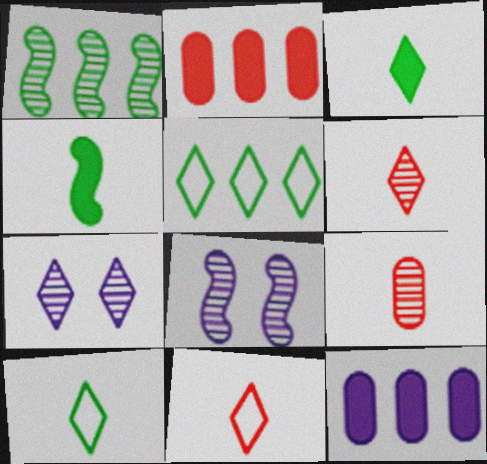[[1, 7, 9], 
[2, 8, 10]]